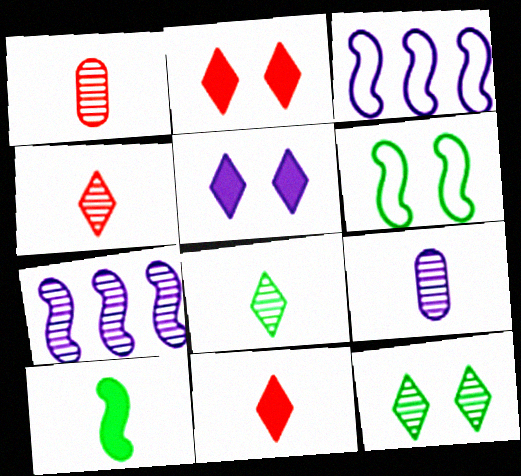[[1, 7, 12], 
[3, 5, 9]]